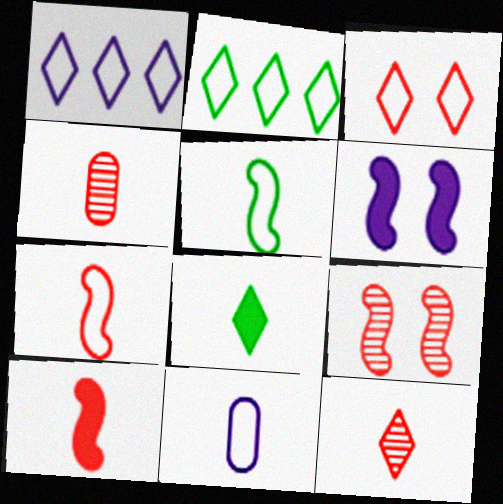[[2, 4, 6]]